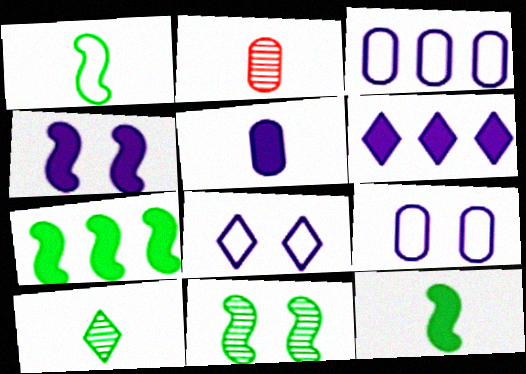[[1, 7, 11], 
[2, 7, 8], 
[4, 5, 6]]